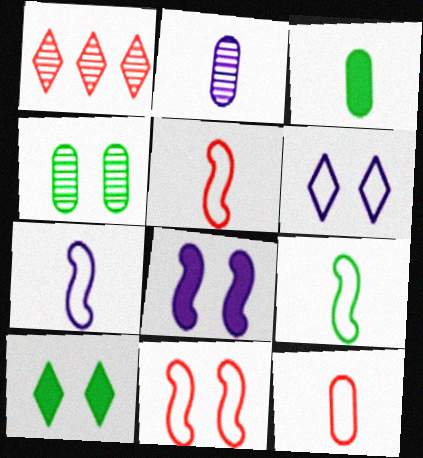[[2, 3, 12], 
[5, 7, 9]]